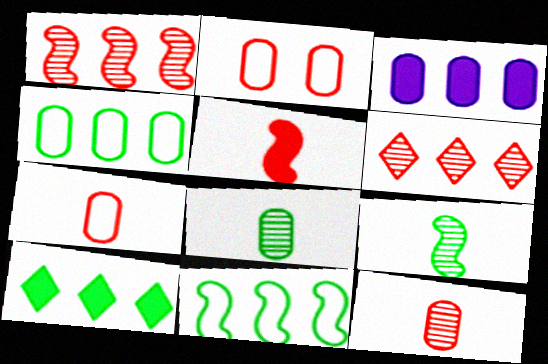[[2, 3, 8], 
[2, 5, 6], 
[3, 6, 11]]